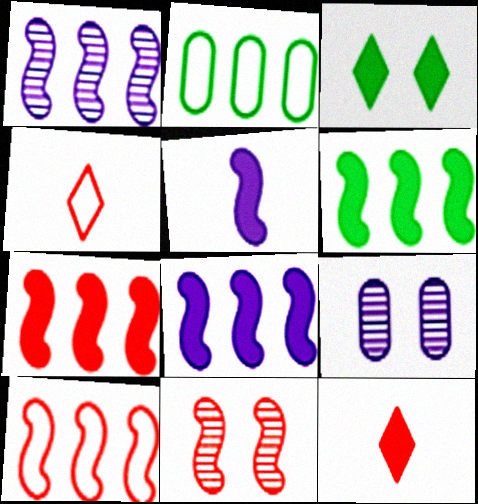[[1, 6, 10], 
[4, 6, 9], 
[6, 7, 8]]